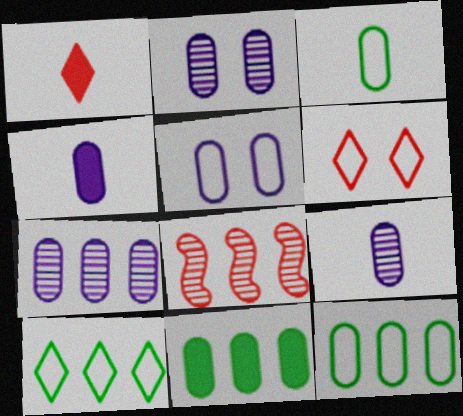[[2, 7, 9], 
[4, 5, 7]]